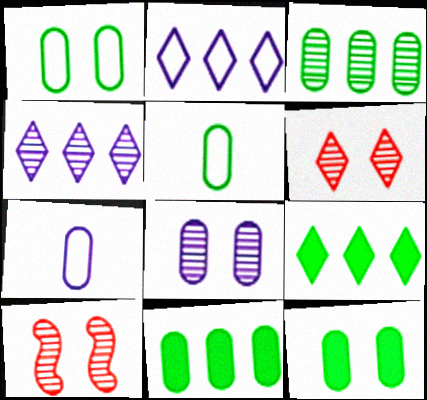[[3, 5, 12], 
[7, 9, 10]]